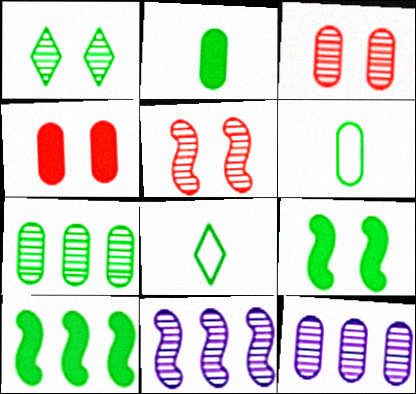[[1, 6, 10], 
[4, 6, 12], 
[4, 8, 11], 
[7, 8, 9]]